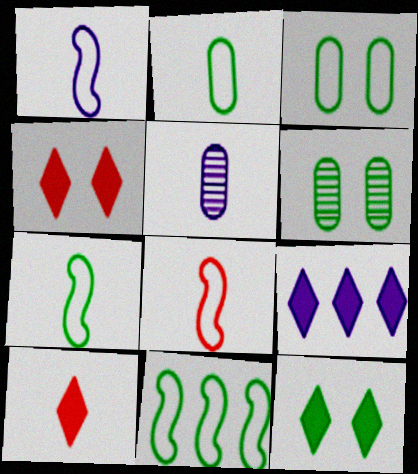[[1, 7, 8], 
[4, 5, 11], 
[5, 7, 10], 
[6, 8, 9], 
[9, 10, 12]]